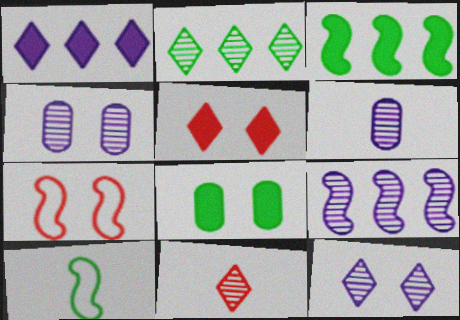[[2, 8, 10], 
[2, 11, 12], 
[6, 9, 12], 
[7, 8, 12]]